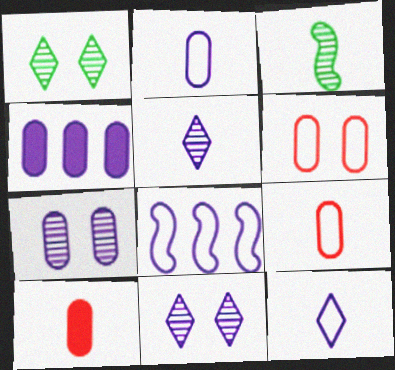[[1, 8, 10], 
[2, 4, 7], 
[3, 10, 12]]